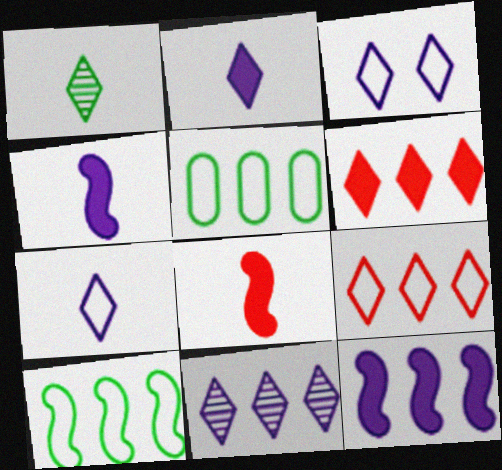[[1, 3, 6], 
[2, 3, 11]]